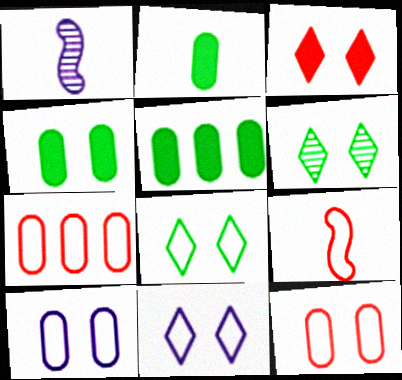[[2, 4, 5], 
[3, 6, 11]]